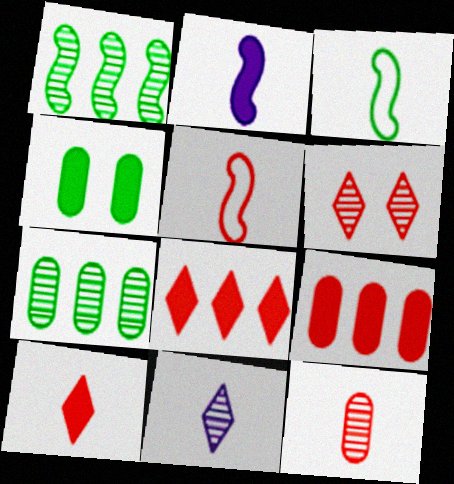[[2, 4, 8], 
[5, 6, 9], 
[5, 10, 12]]